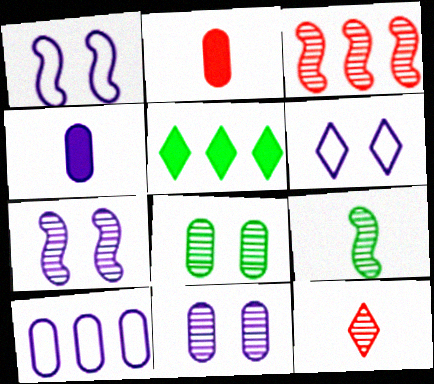[[2, 8, 10], 
[3, 5, 10], 
[3, 7, 9], 
[4, 10, 11], 
[5, 6, 12]]